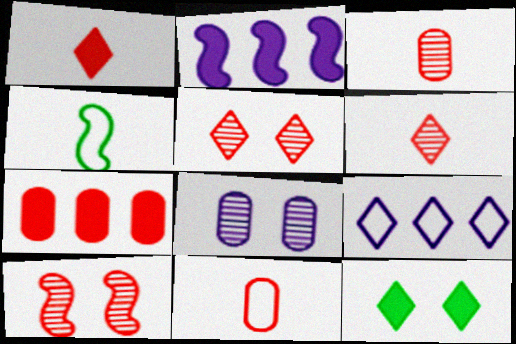[[2, 4, 10], 
[6, 9, 12]]